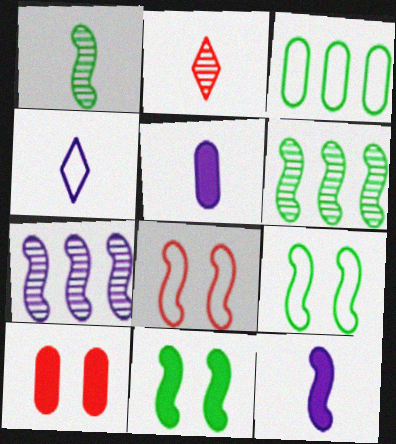[[3, 4, 8], 
[4, 6, 10], 
[6, 8, 12]]